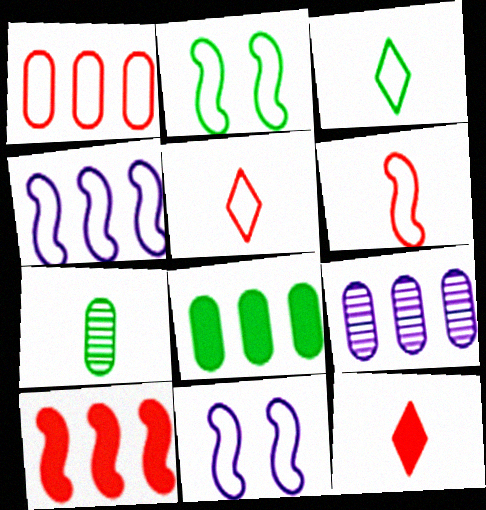[[1, 3, 11], 
[1, 8, 9], 
[2, 4, 6], 
[2, 9, 12]]